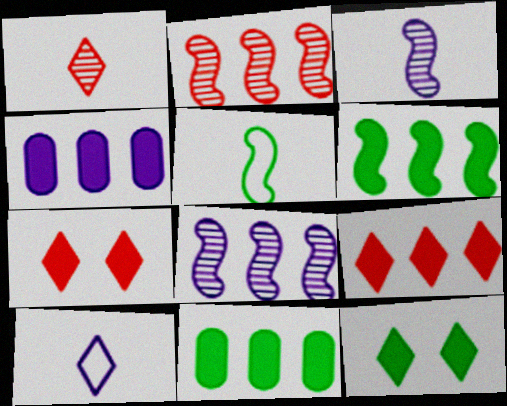[[4, 6, 9]]